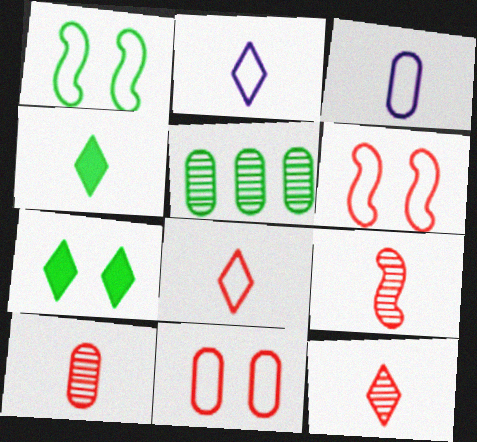[[1, 4, 5], 
[2, 4, 12], 
[3, 4, 9], 
[9, 10, 12]]